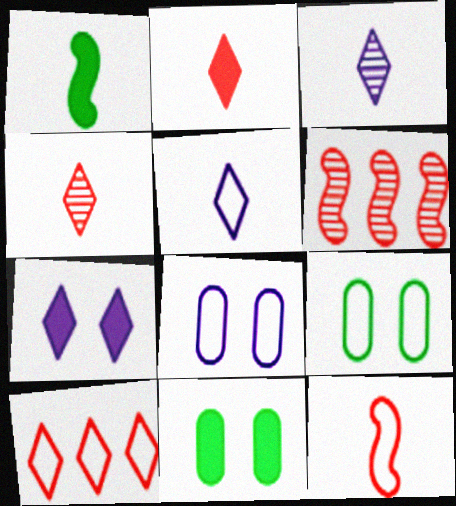[[5, 6, 11]]